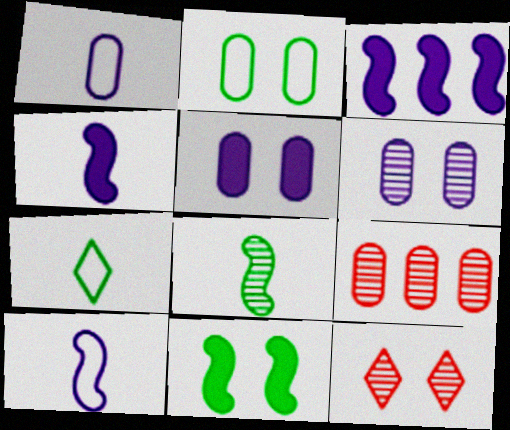[]